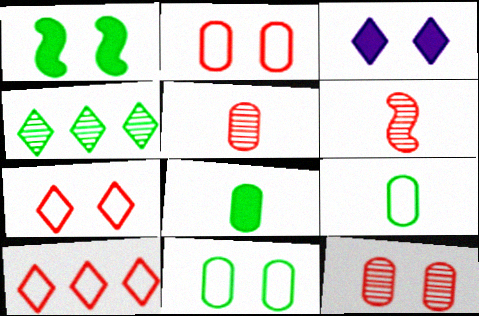[[1, 4, 9]]